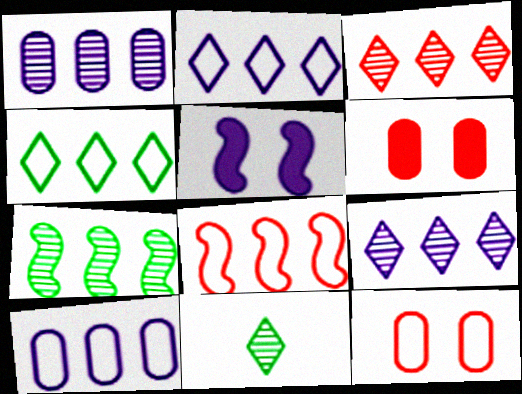[[1, 3, 7], 
[4, 8, 10]]